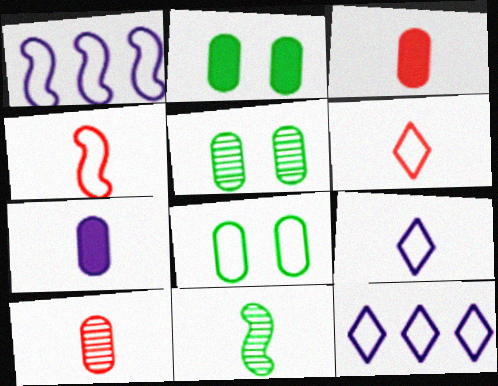[[1, 6, 8], 
[2, 5, 8], 
[3, 9, 11], 
[4, 8, 12], 
[6, 7, 11]]